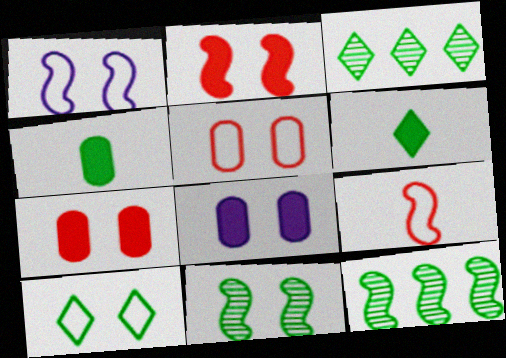[[1, 2, 11], 
[1, 5, 10], 
[3, 6, 10], 
[3, 8, 9], 
[4, 10, 12]]